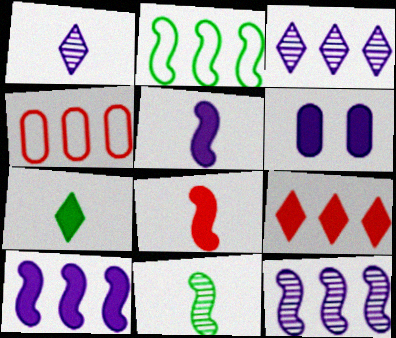[]